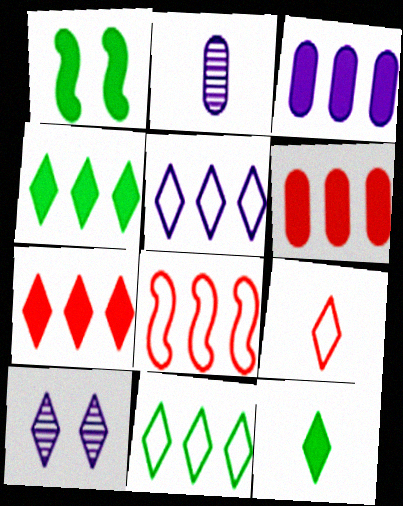[[4, 9, 10]]